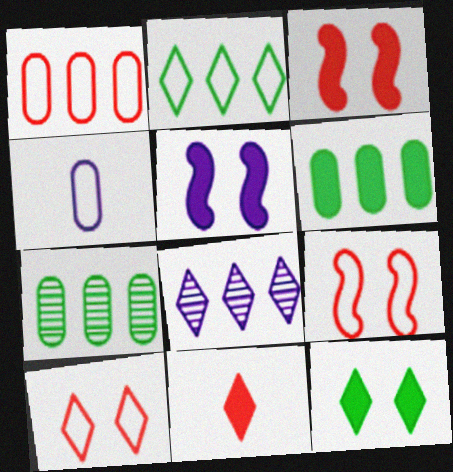[[2, 4, 9], 
[4, 5, 8], 
[5, 6, 11]]